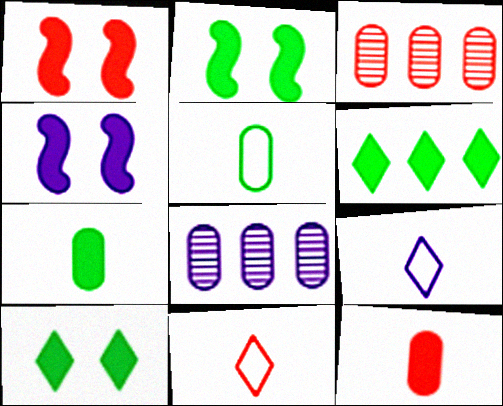[[1, 2, 4], 
[1, 3, 11], 
[2, 3, 9], 
[2, 6, 7], 
[2, 8, 11], 
[4, 6, 12], 
[4, 8, 9]]